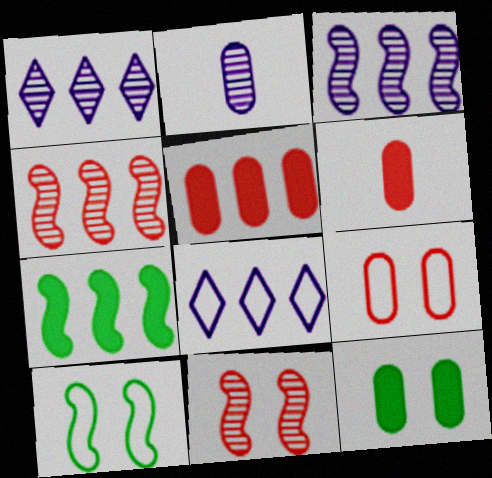[[1, 6, 10]]